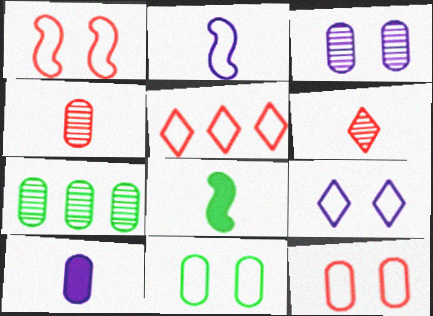[[1, 9, 11], 
[2, 5, 11], 
[3, 4, 7], 
[3, 5, 8], 
[7, 10, 12]]